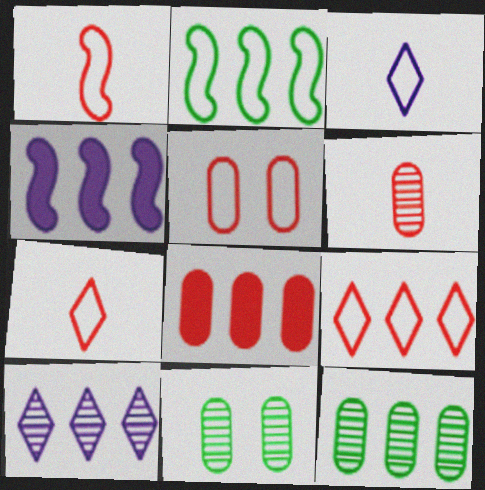[[1, 5, 9], 
[2, 3, 5], 
[2, 8, 10], 
[4, 7, 11], 
[4, 9, 12], 
[5, 6, 8]]